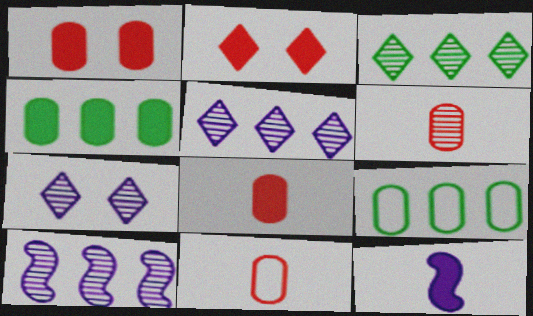[[2, 4, 12], 
[6, 8, 11]]